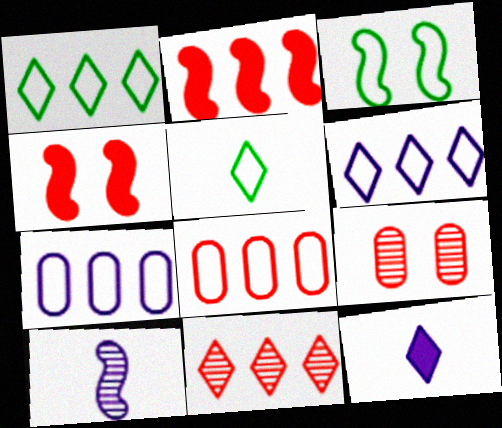[[2, 3, 10], 
[2, 8, 11]]